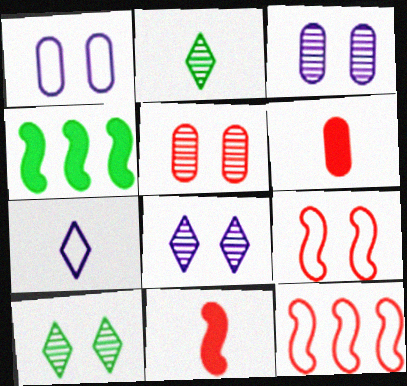[[4, 5, 7]]